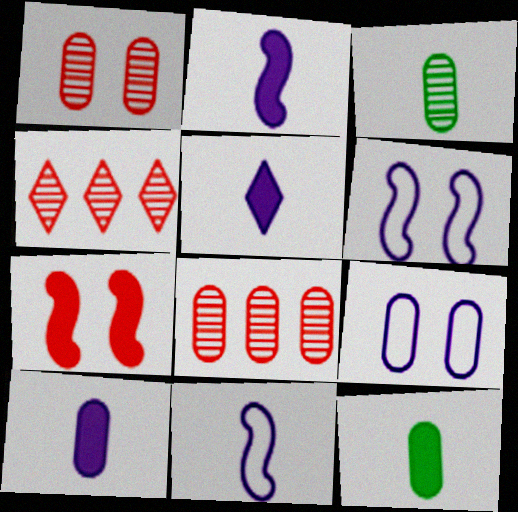[[2, 5, 10], 
[4, 6, 12], 
[8, 9, 12]]